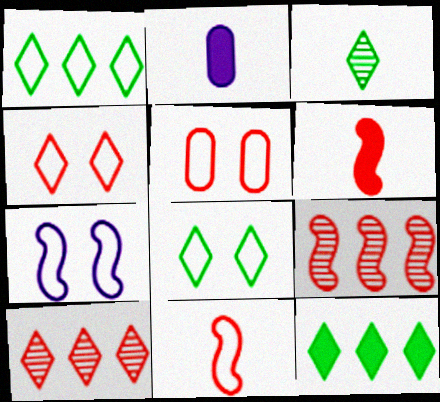[[2, 3, 11], 
[2, 8, 9], 
[3, 8, 12], 
[5, 6, 10], 
[5, 7, 8]]